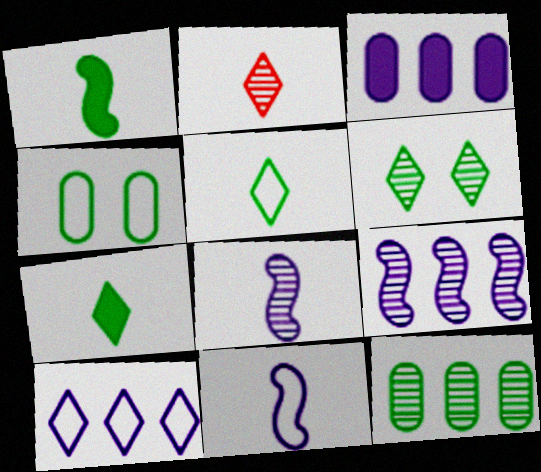[[3, 9, 10]]